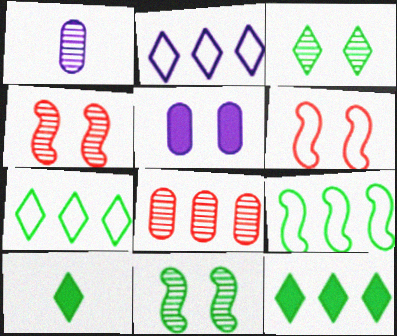[[1, 6, 12], 
[3, 5, 6], 
[3, 7, 10]]